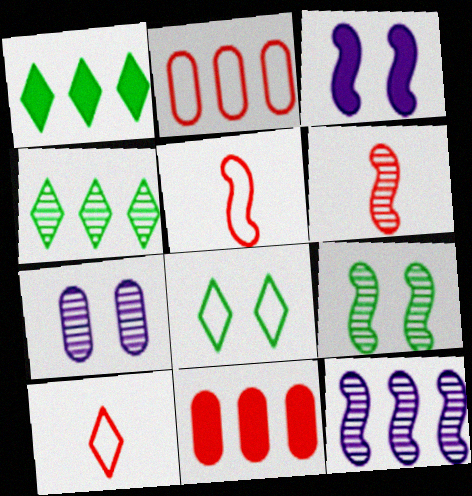[[1, 2, 12], 
[1, 5, 7], 
[4, 6, 7], 
[6, 9, 12]]